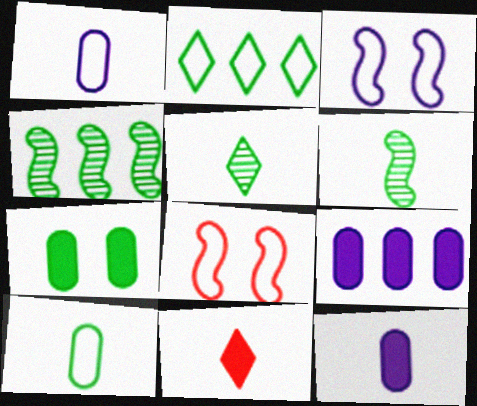[[1, 2, 8], 
[1, 6, 11], 
[2, 6, 7], 
[5, 8, 9]]